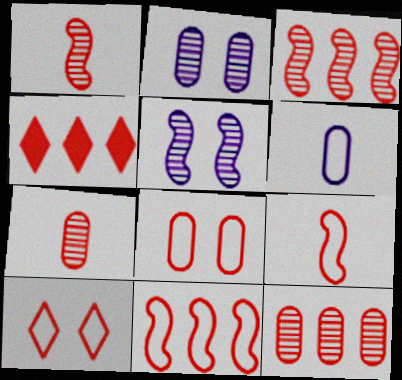[[1, 4, 8], 
[4, 11, 12]]